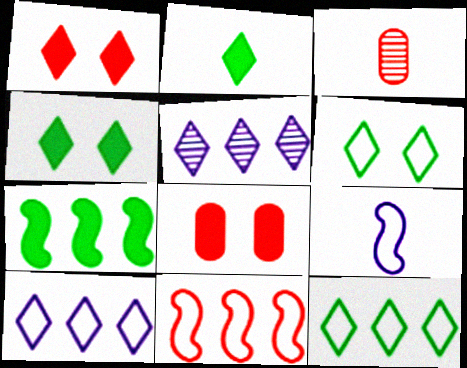[[1, 3, 11], 
[2, 3, 9]]